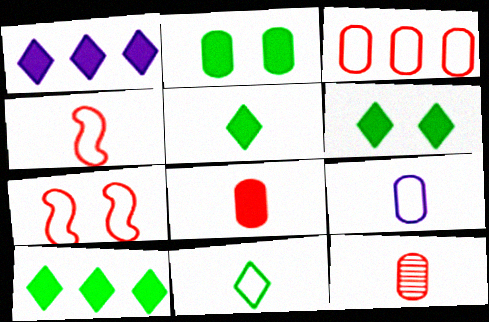[[4, 9, 11], 
[5, 6, 10]]